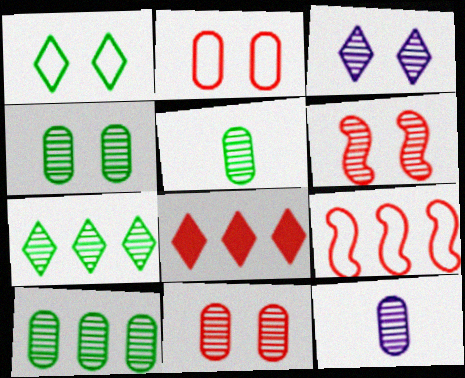[[3, 4, 6], 
[4, 5, 10], 
[6, 7, 12], 
[10, 11, 12]]